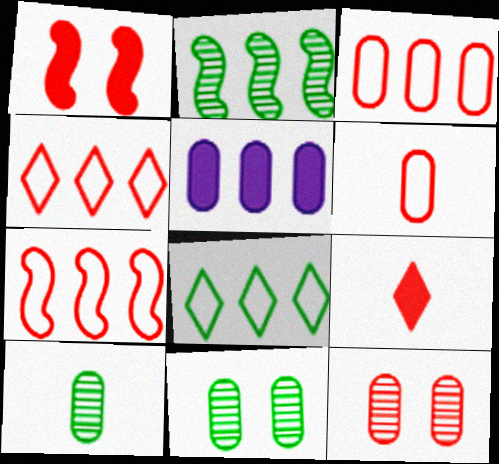[[2, 4, 5], 
[3, 4, 7], 
[5, 6, 11], 
[7, 9, 12]]